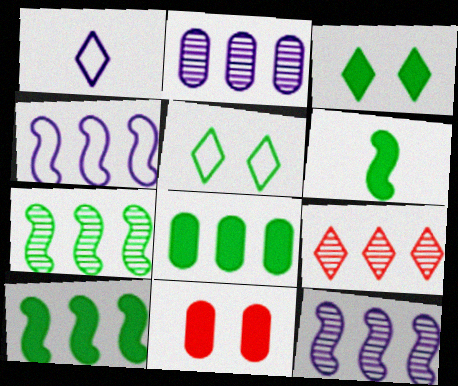[[1, 3, 9], 
[1, 7, 11], 
[2, 7, 9], 
[3, 6, 8], 
[4, 8, 9]]